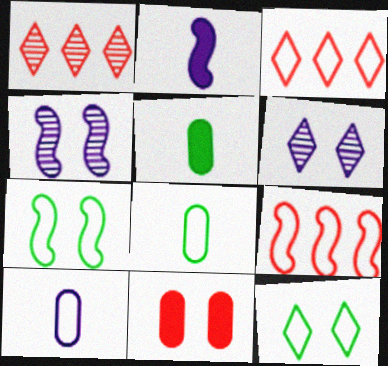[[3, 4, 5], 
[3, 7, 10], 
[4, 11, 12], 
[5, 6, 9], 
[6, 7, 11], 
[9, 10, 12]]